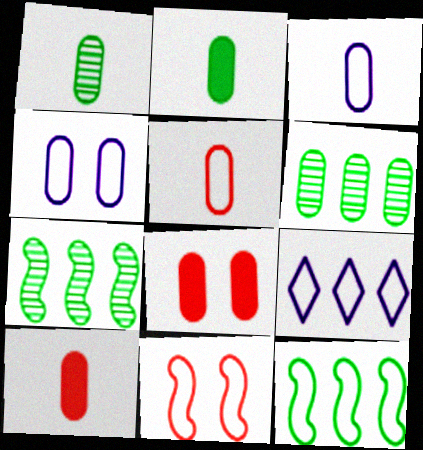[[1, 3, 10], 
[3, 6, 8], 
[4, 6, 10]]